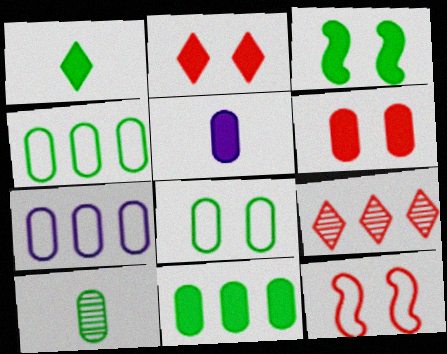[[1, 3, 11], 
[5, 6, 11], 
[6, 7, 10], 
[8, 10, 11]]